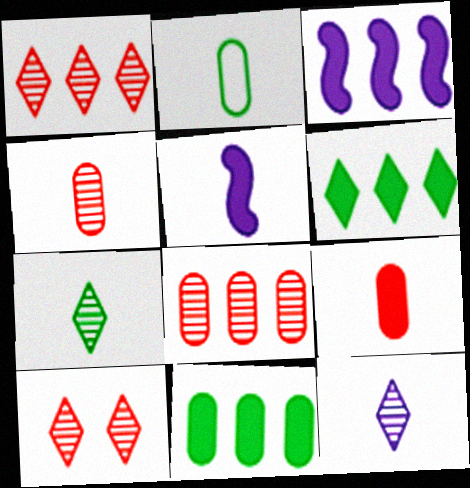[[2, 3, 10]]